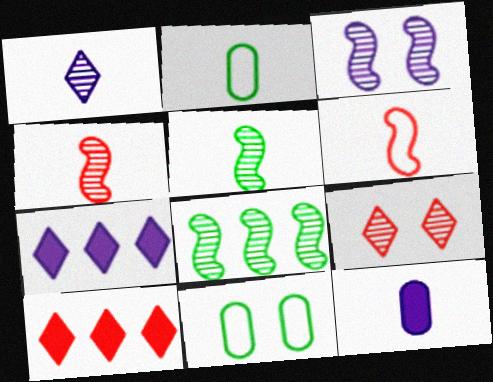[[2, 3, 10], 
[3, 4, 8], 
[4, 7, 11]]